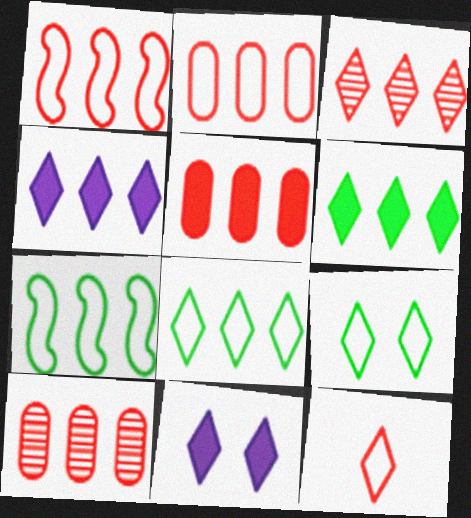[[1, 3, 5], 
[2, 5, 10], 
[3, 4, 8], 
[4, 7, 10]]